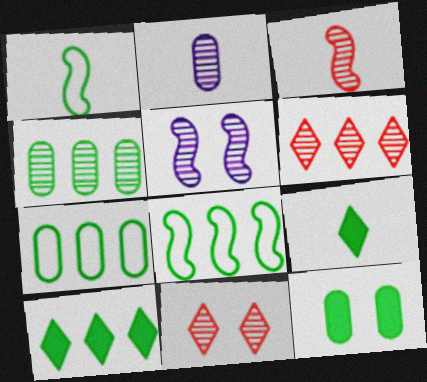[[4, 8, 10]]